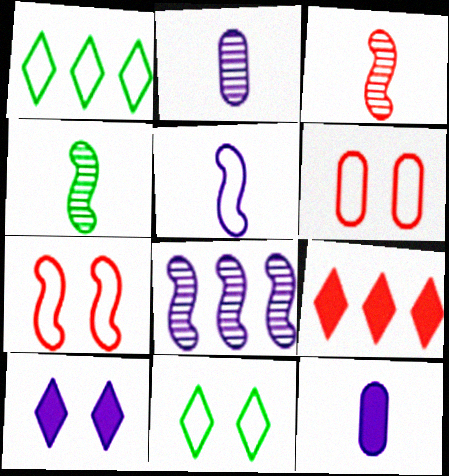[[1, 5, 6], 
[3, 6, 9]]